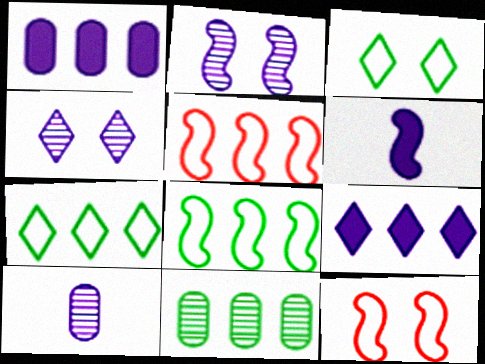[[5, 9, 11]]